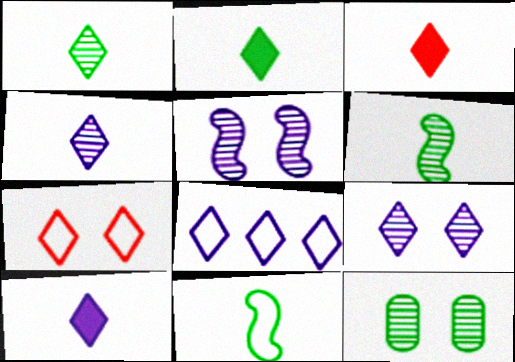[[2, 3, 10], 
[8, 9, 10]]